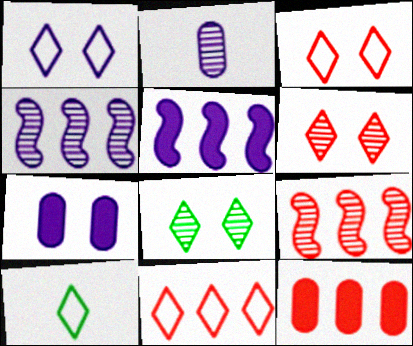[[1, 2, 5], 
[1, 10, 11], 
[2, 8, 9], 
[7, 9, 10], 
[9, 11, 12]]